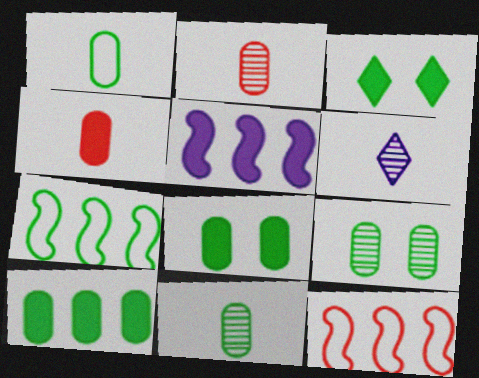[[1, 9, 10], 
[3, 4, 5], 
[3, 7, 11], 
[6, 8, 12]]